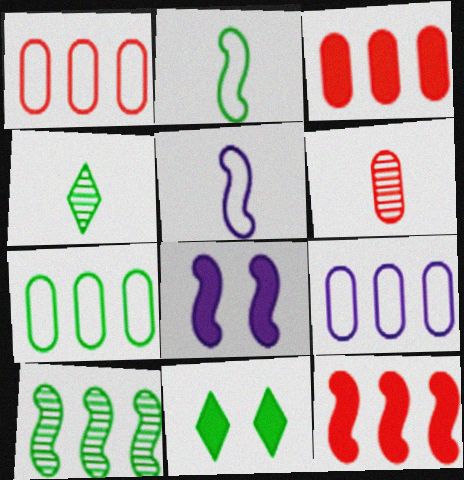[[1, 4, 8], 
[1, 7, 9]]